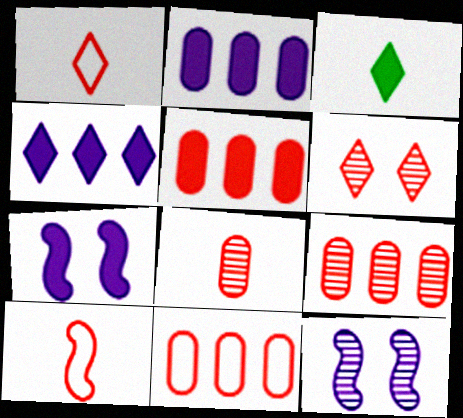[[3, 5, 7], 
[3, 11, 12], 
[5, 6, 10], 
[5, 9, 11]]